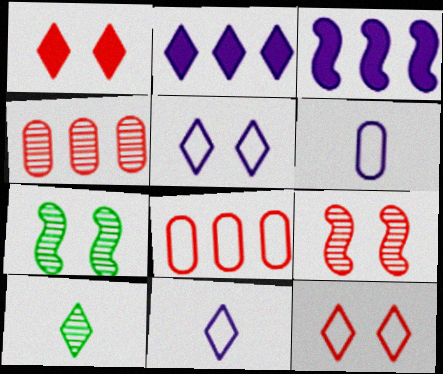[[2, 10, 12]]